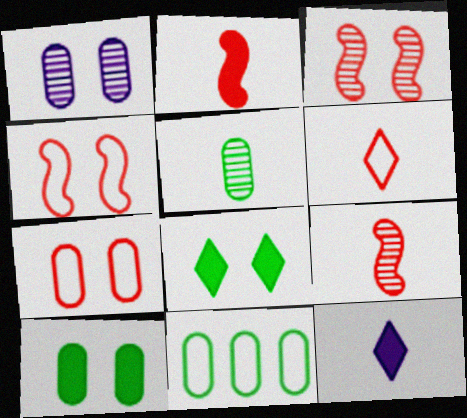[[1, 4, 8], 
[1, 7, 10], 
[3, 11, 12], 
[5, 10, 11]]